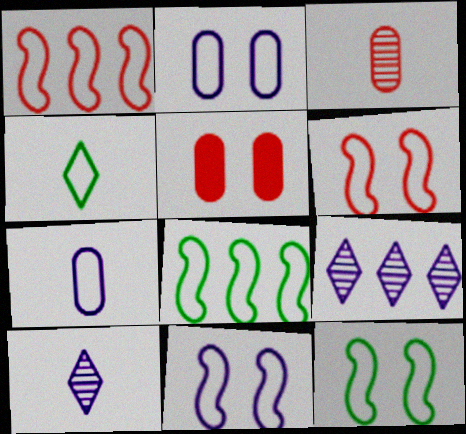[[1, 2, 4], 
[5, 8, 10], 
[6, 11, 12]]